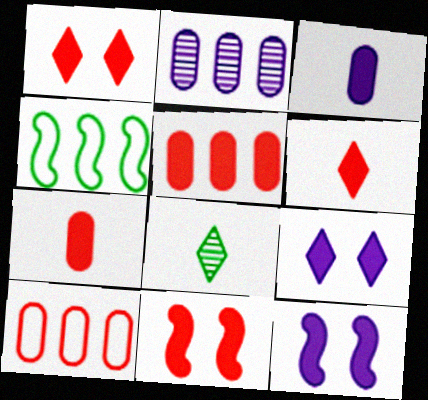[[5, 6, 11], 
[8, 10, 12]]